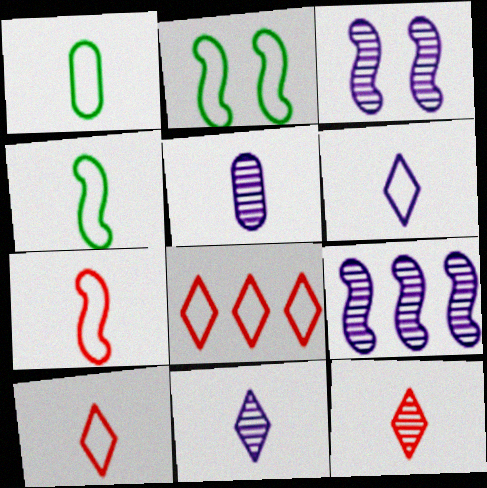[[1, 6, 7]]